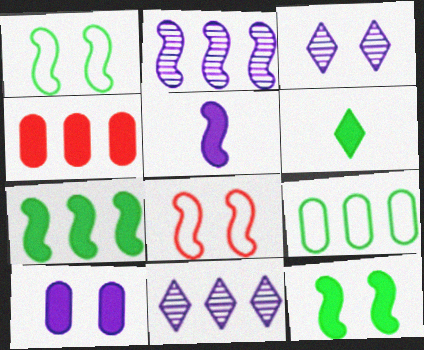[]